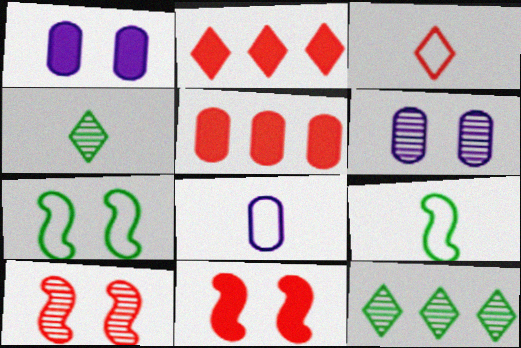[[2, 6, 9], 
[3, 5, 10], 
[3, 8, 9], 
[8, 11, 12]]